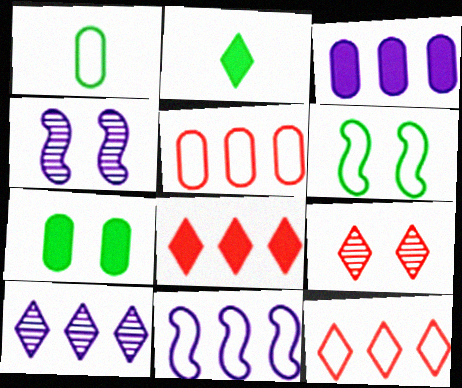[[1, 4, 8], 
[2, 4, 5], 
[3, 10, 11]]